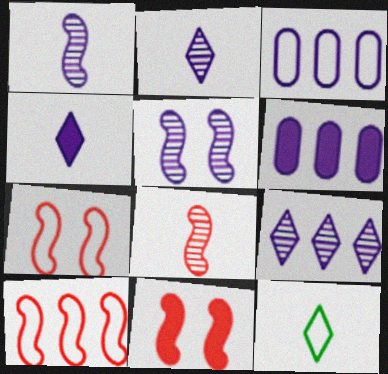[[3, 4, 5], 
[3, 7, 12], 
[8, 10, 11]]